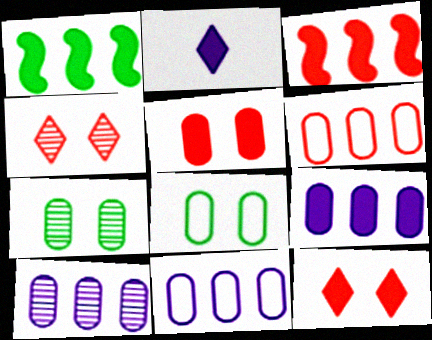[[1, 2, 5], 
[9, 10, 11]]